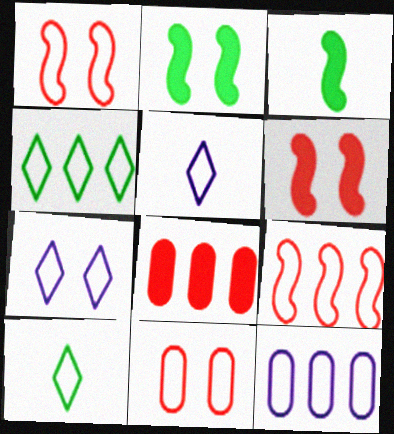[[1, 10, 12], 
[4, 9, 12]]